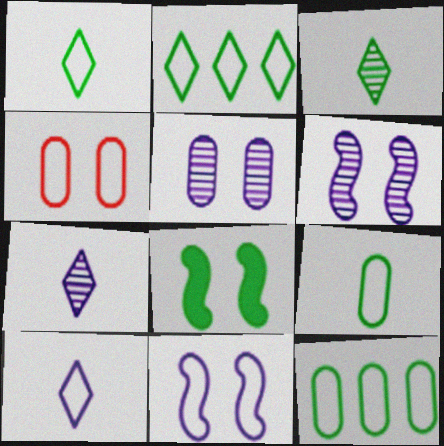[[3, 8, 12]]